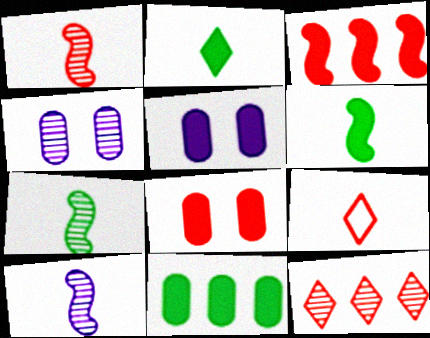[[1, 7, 10], 
[2, 3, 5], 
[4, 7, 12]]